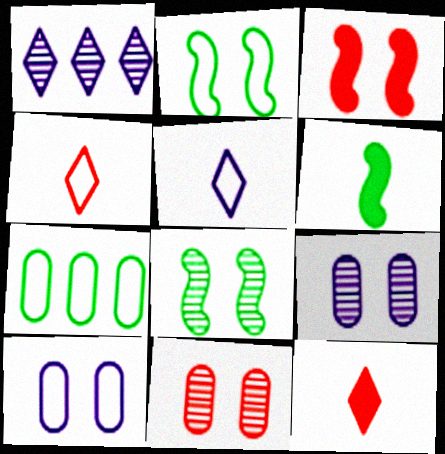[]